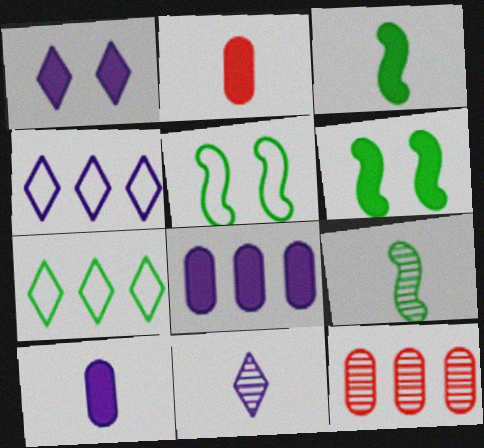[[1, 4, 11]]